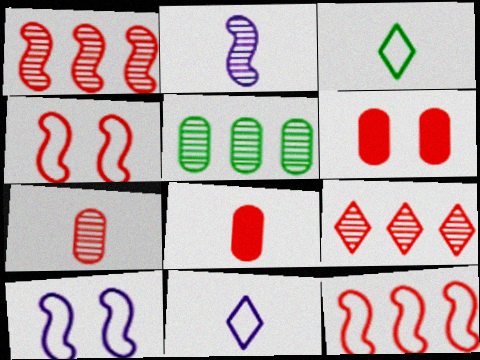[[2, 3, 8], 
[4, 8, 9]]